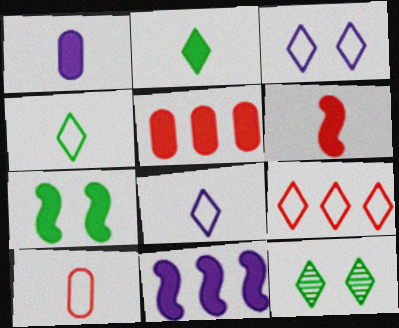[[1, 2, 6], 
[3, 4, 9], 
[6, 7, 11], 
[10, 11, 12]]